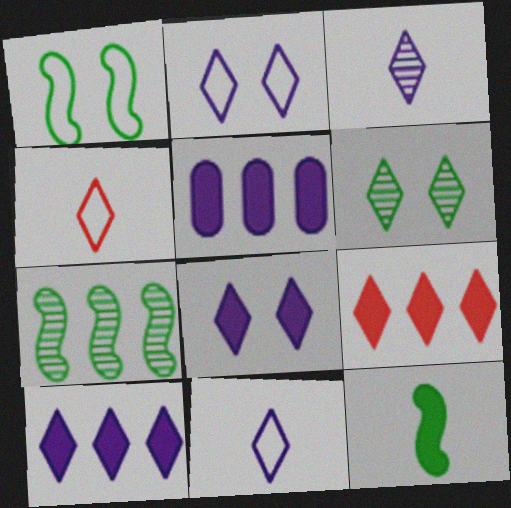[[1, 7, 12], 
[2, 3, 10], 
[4, 6, 10], 
[6, 9, 11]]